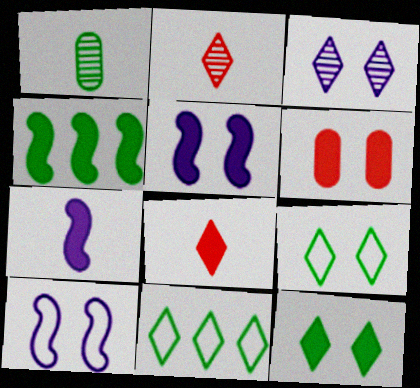[[1, 4, 9], 
[3, 8, 11], 
[5, 6, 12]]